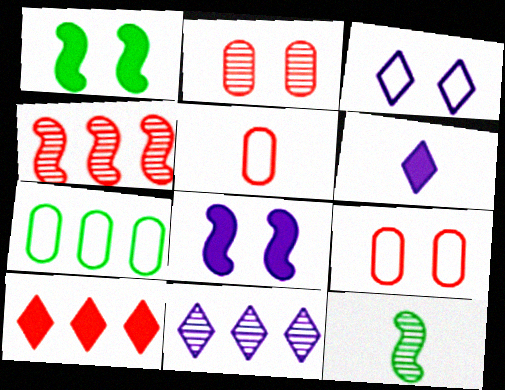[[1, 2, 3], 
[1, 5, 11], 
[2, 11, 12], 
[3, 6, 11], 
[5, 6, 12]]